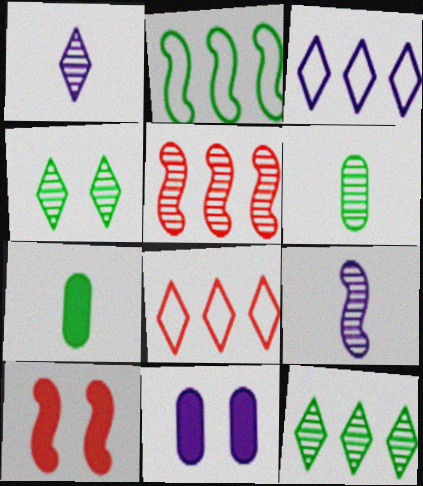[[2, 4, 7], 
[2, 9, 10], 
[3, 6, 10], 
[3, 9, 11]]